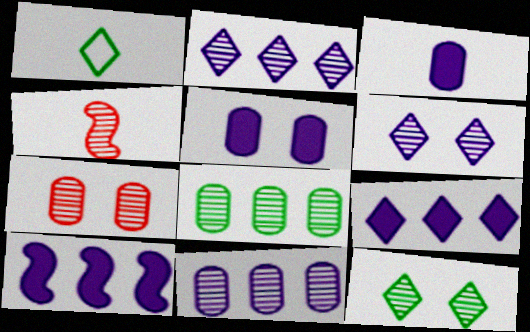[[1, 3, 4], 
[1, 7, 10], 
[4, 6, 8], 
[4, 11, 12]]